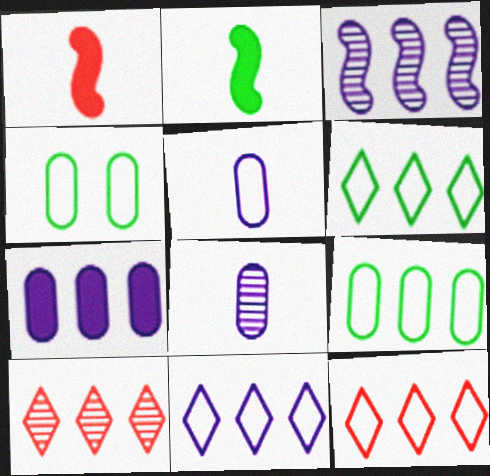[[3, 7, 11], 
[6, 11, 12]]